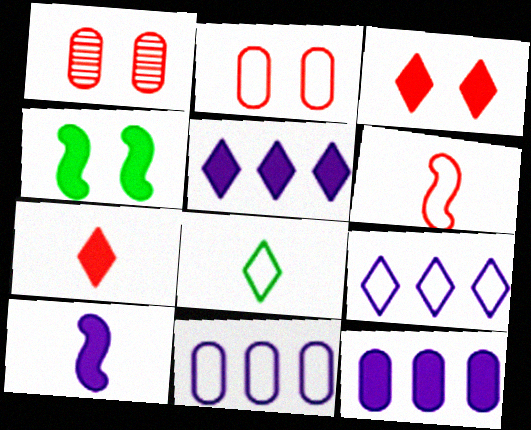[[4, 7, 12]]